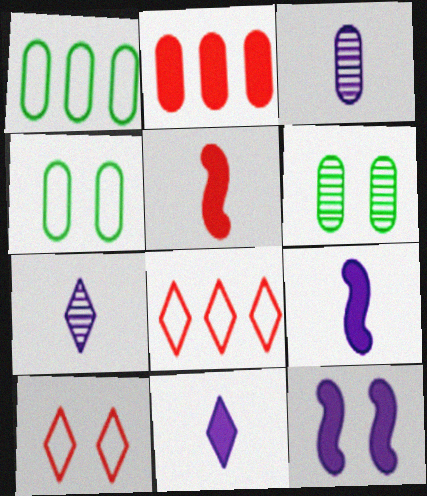[[2, 3, 4], 
[6, 8, 9], 
[6, 10, 12]]